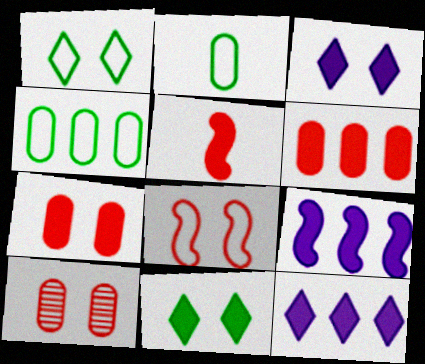[]